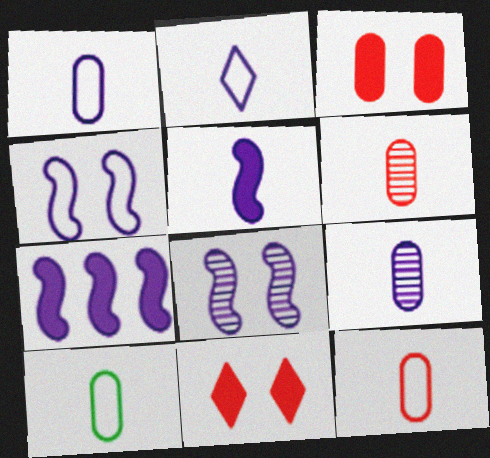[[1, 10, 12], 
[2, 5, 9]]